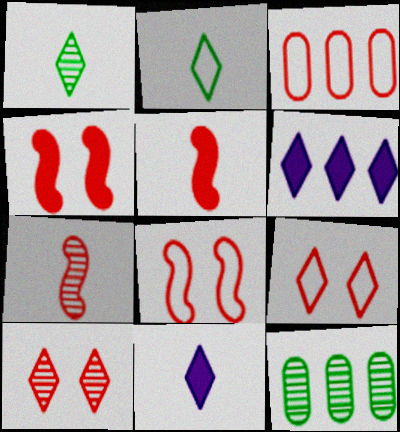[[1, 6, 9], 
[2, 6, 10], 
[3, 5, 10], 
[8, 11, 12]]